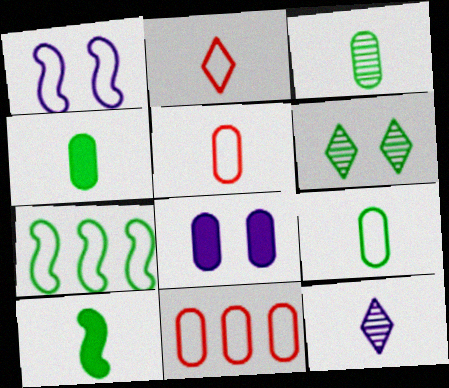[[3, 4, 9], 
[3, 8, 11], 
[4, 6, 7], 
[5, 10, 12]]